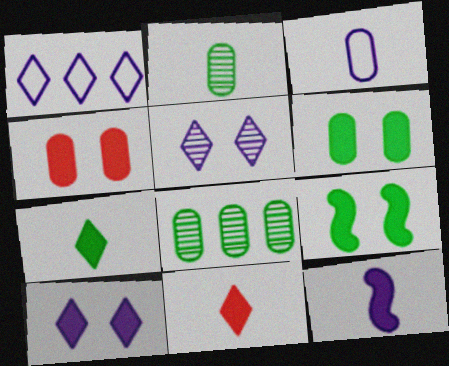[[3, 4, 8], 
[4, 9, 10]]